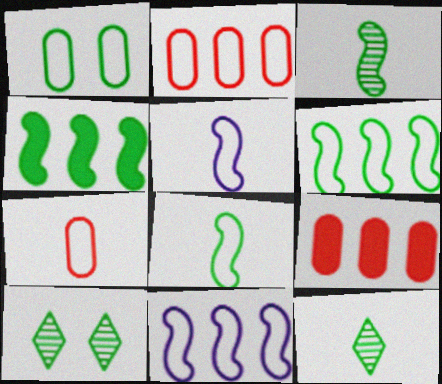[[1, 4, 12], 
[5, 9, 10]]